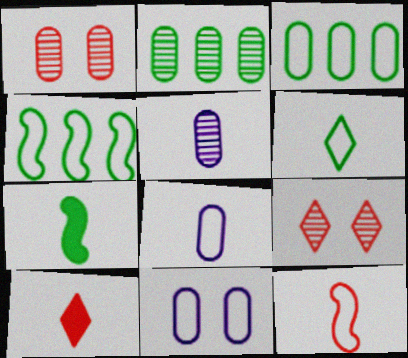[[1, 2, 5], 
[6, 8, 12]]